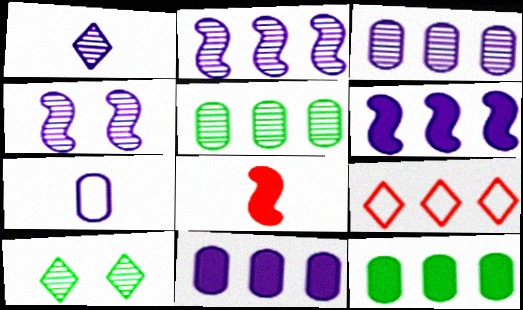[[1, 3, 4], 
[2, 9, 12], 
[5, 6, 9]]